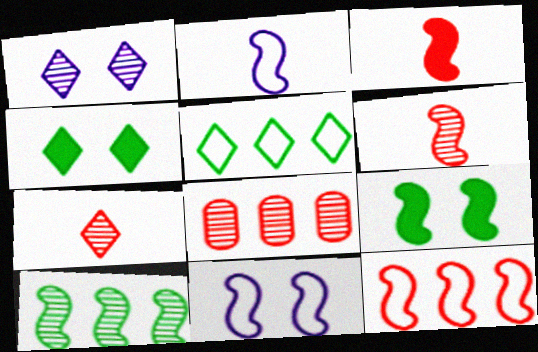[[2, 4, 8], 
[3, 10, 11]]